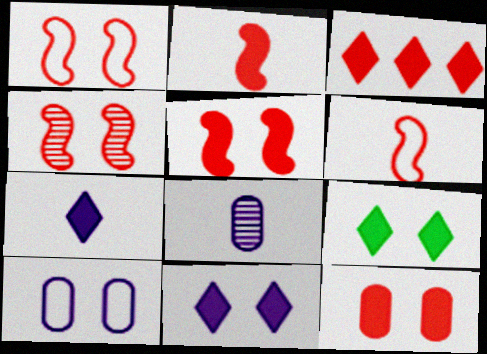[[1, 4, 5], 
[2, 3, 12], 
[3, 7, 9], 
[4, 9, 10]]